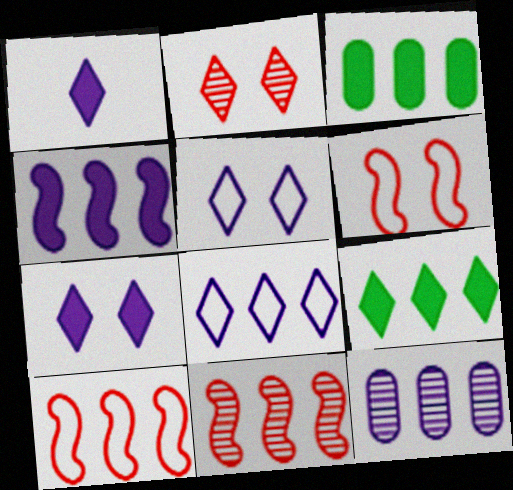[[3, 8, 11], 
[4, 8, 12], 
[9, 10, 12]]